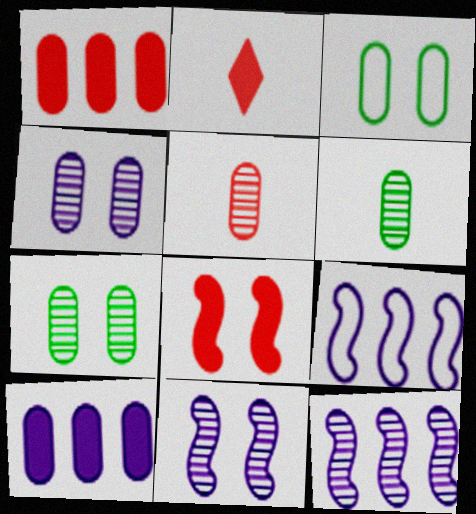[[1, 2, 8], 
[2, 3, 12], 
[2, 7, 9], 
[3, 5, 10]]